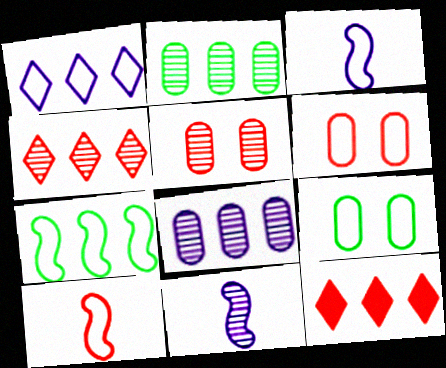[[1, 9, 10], 
[5, 10, 12], 
[7, 8, 12], 
[9, 11, 12]]